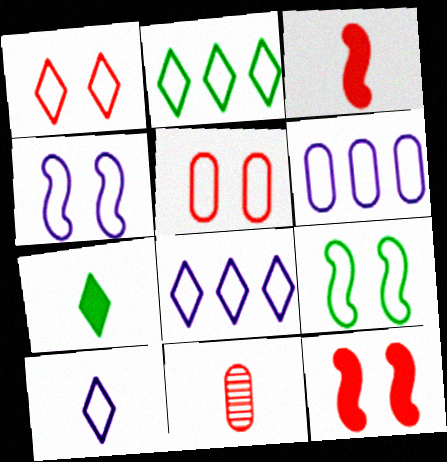[[1, 2, 10], 
[4, 6, 10]]